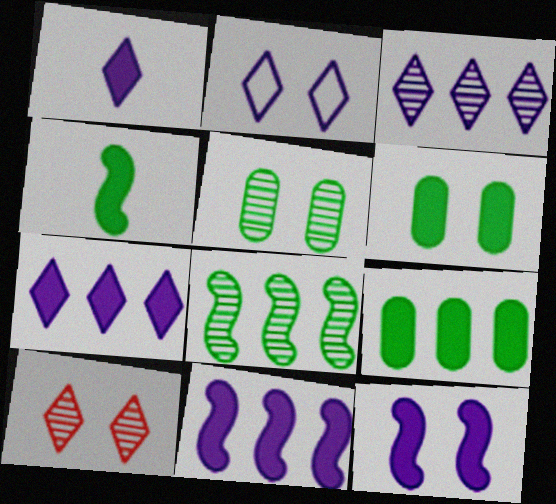[[1, 2, 3]]